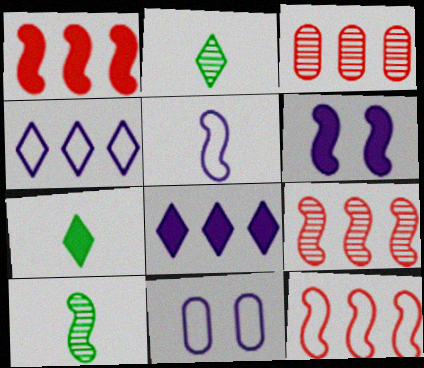[[1, 2, 11], 
[1, 9, 12], 
[4, 5, 11], 
[6, 10, 12], 
[7, 9, 11]]